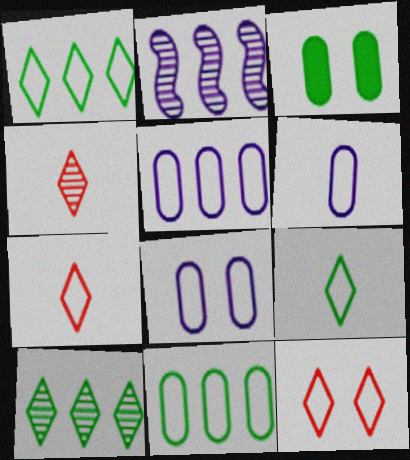[[2, 3, 7], 
[5, 6, 8]]